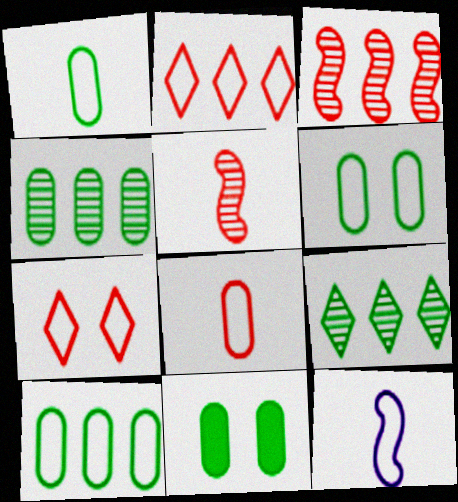[[1, 4, 11], 
[1, 6, 10], 
[2, 6, 12], 
[7, 10, 12]]